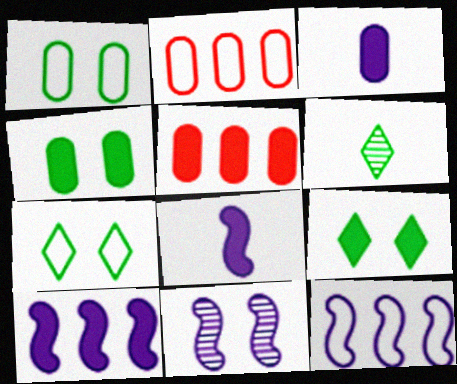[[3, 4, 5], 
[5, 8, 9], 
[8, 11, 12]]